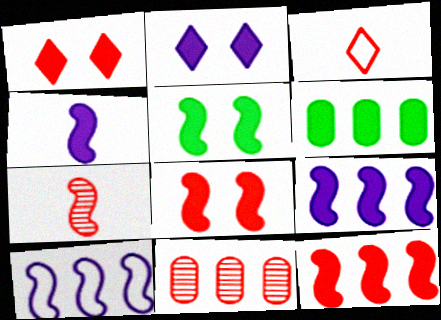[[1, 4, 6], 
[3, 8, 11], 
[4, 5, 12], 
[5, 7, 10]]